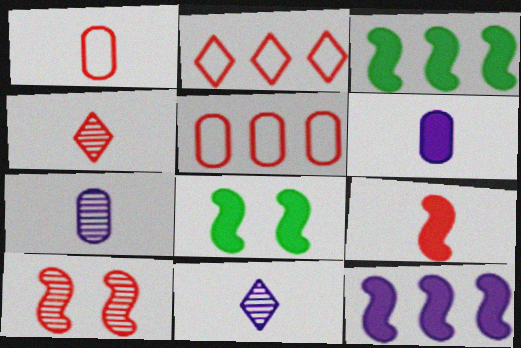[[1, 4, 9], 
[2, 7, 8], 
[5, 8, 11], 
[8, 9, 12]]